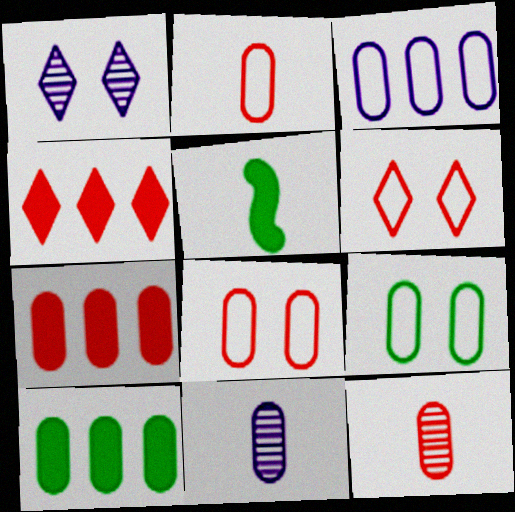[[2, 3, 9], 
[7, 8, 12], 
[7, 9, 11], 
[8, 10, 11]]